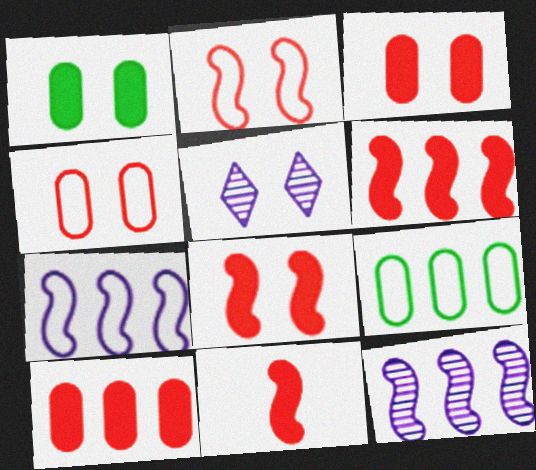[[1, 2, 5], 
[5, 9, 11], 
[6, 8, 11]]